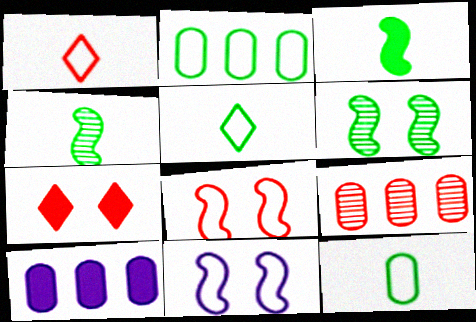[[1, 2, 11], 
[1, 6, 10], 
[2, 9, 10], 
[3, 7, 10]]